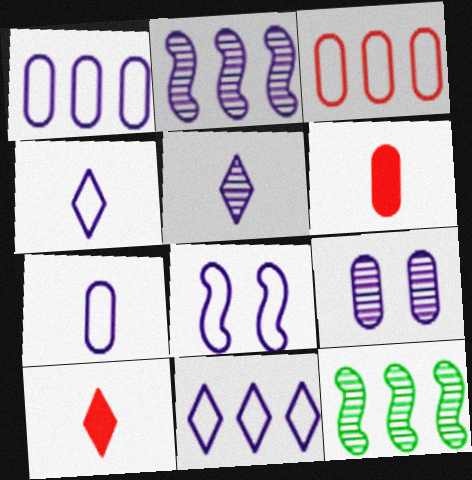[[1, 4, 8], 
[2, 5, 9], 
[7, 8, 11]]